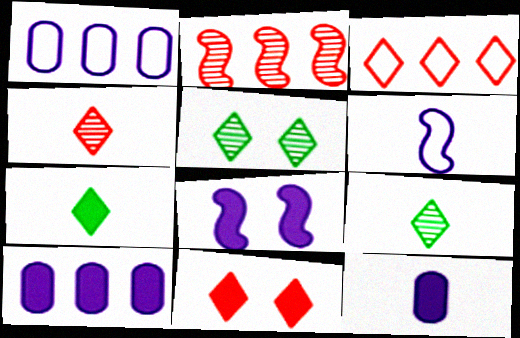[[3, 4, 11]]